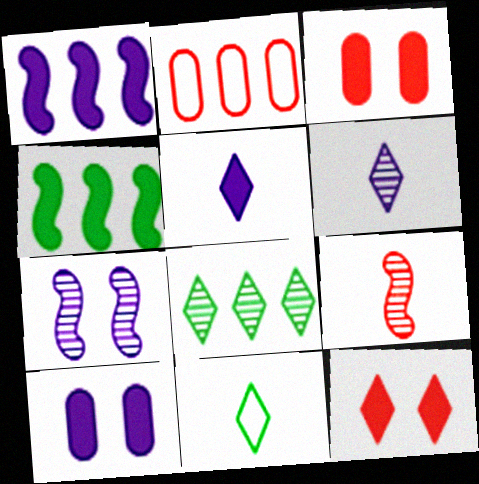[[1, 2, 8], 
[1, 5, 10], 
[2, 9, 12], 
[3, 4, 5]]